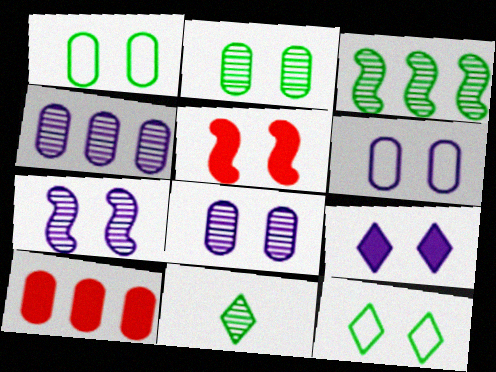[[2, 3, 11], 
[5, 8, 12], 
[6, 7, 9]]